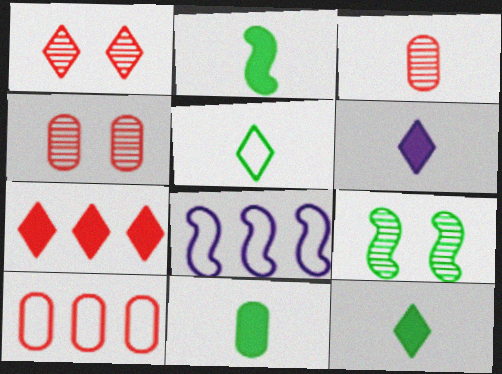[[1, 8, 11], 
[2, 11, 12], 
[4, 8, 12], 
[6, 9, 10]]